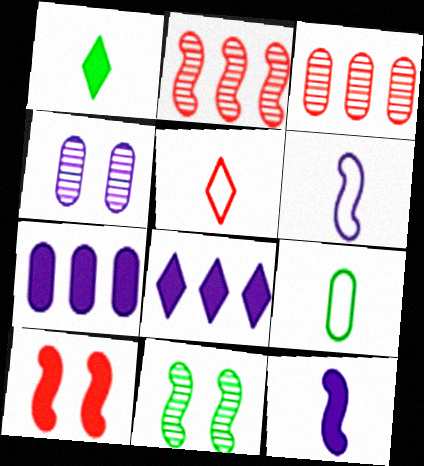[[1, 7, 10], 
[3, 5, 10], 
[4, 6, 8], 
[5, 6, 9], 
[5, 7, 11]]